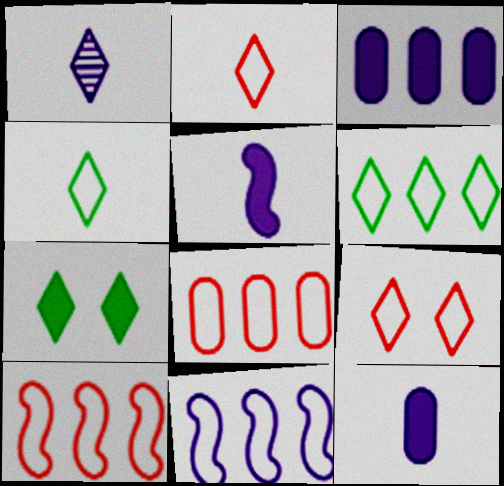[[6, 8, 11]]